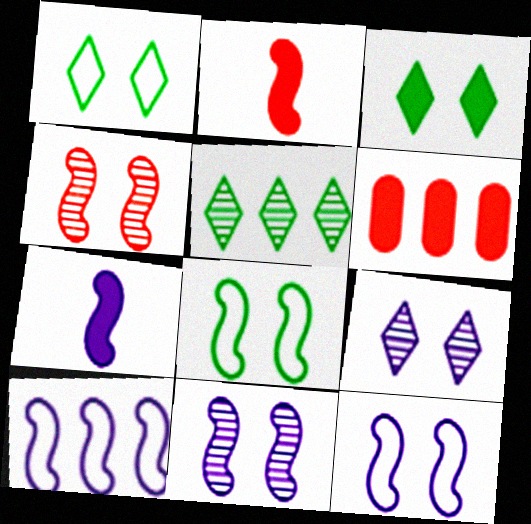[[3, 6, 7], 
[5, 6, 10], 
[7, 10, 11]]